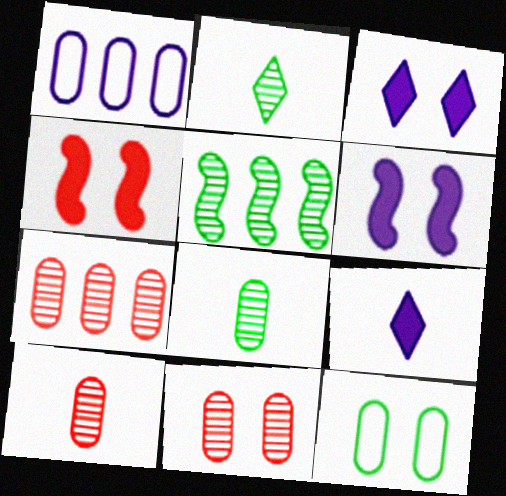[[1, 2, 4], 
[7, 10, 11]]